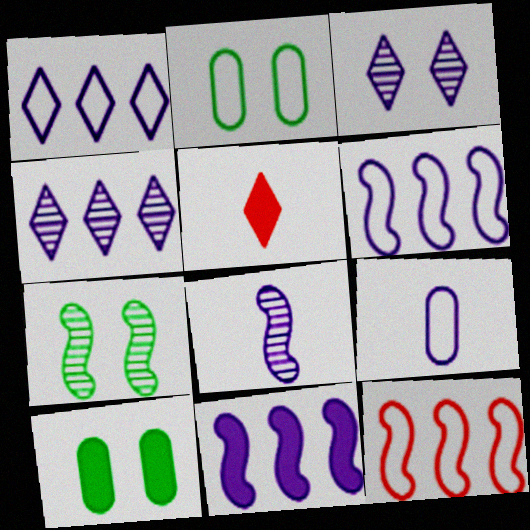[[3, 9, 11], 
[5, 10, 11]]